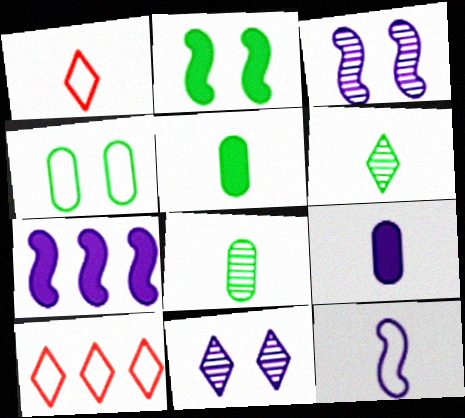[[3, 5, 10], 
[3, 7, 12], 
[4, 10, 12]]